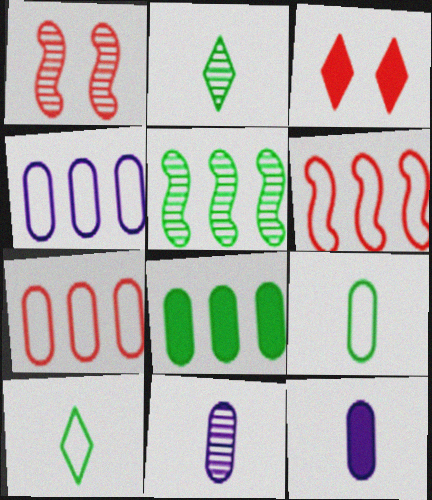[]